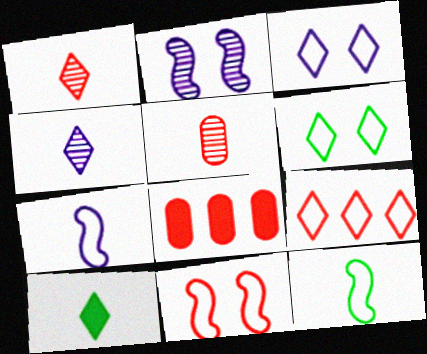[[1, 8, 11], 
[5, 7, 10]]